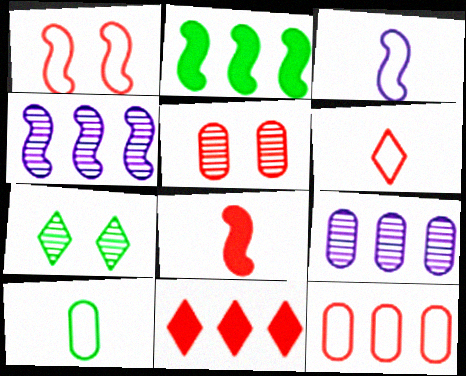[[1, 6, 12], 
[2, 7, 10], 
[3, 6, 10]]